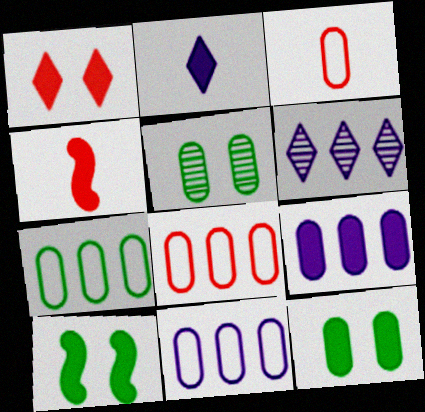[[3, 5, 9], 
[3, 6, 10], 
[7, 8, 11]]